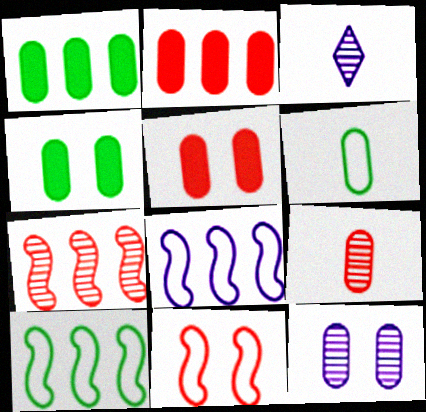[[1, 3, 11], 
[2, 6, 12], 
[3, 5, 10]]